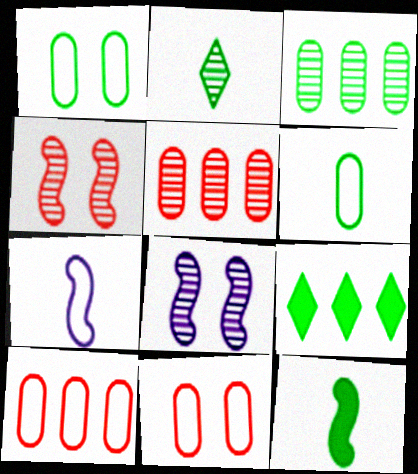[[2, 5, 8], 
[2, 6, 12]]